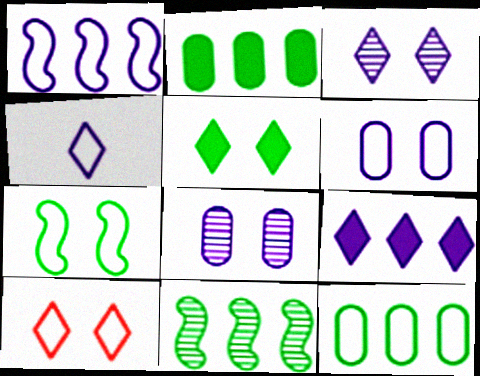[[1, 4, 6], 
[3, 4, 9], 
[3, 5, 10], 
[6, 7, 10]]